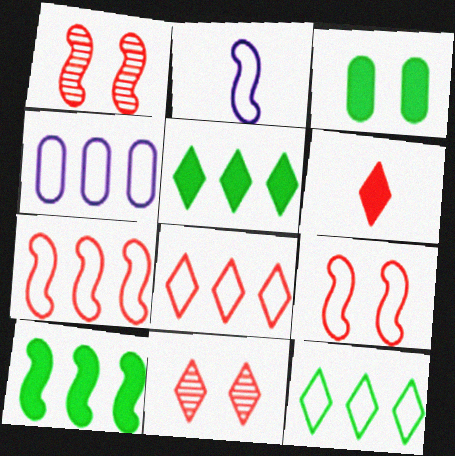[[1, 2, 10], 
[4, 7, 12], 
[6, 8, 11]]